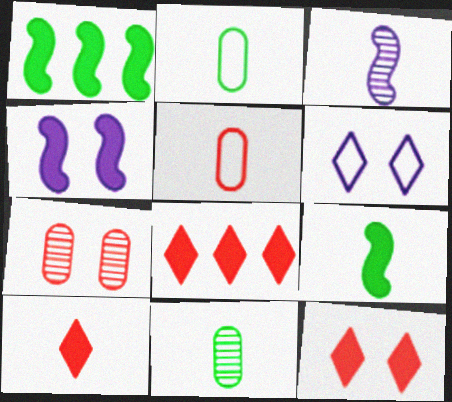[[2, 3, 10], 
[8, 10, 12]]